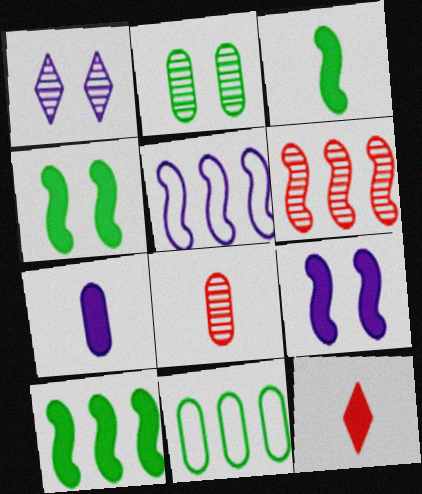[[1, 5, 7], 
[2, 5, 12], 
[3, 4, 10], 
[3, 7, 12], 
[5, 6, 10]]